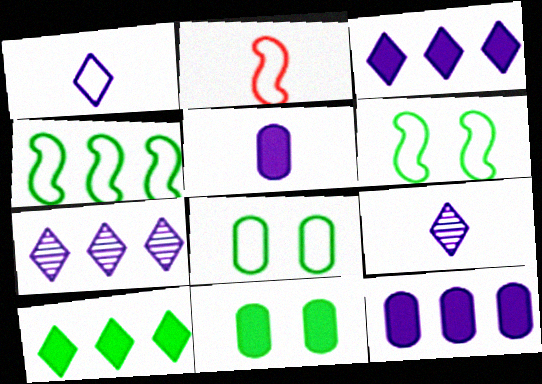[[2, 7, 11]]